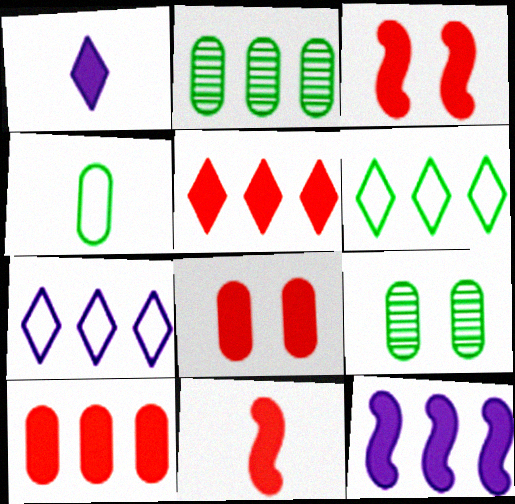[[5, 8, 11], 
[7, 9, 11]]